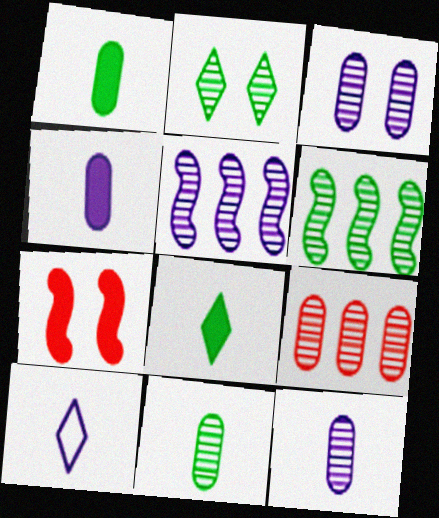[[2, 6, 11], 
[3, 9, 11]]